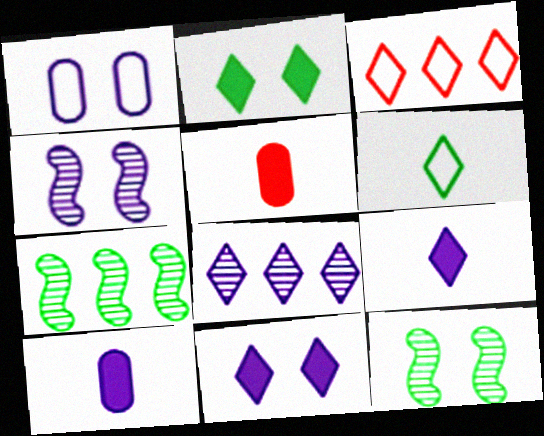[[1, 4, 11], 
[3, 10, 12]]